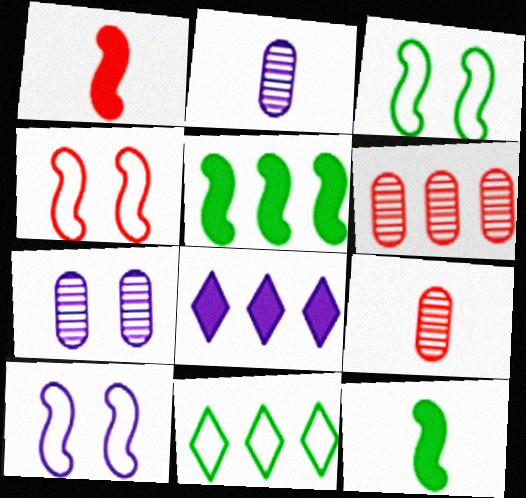[[1, 7, 11], 
[2, 8, 10], 
[3, 4, 10], 
[3, 8, 9]]